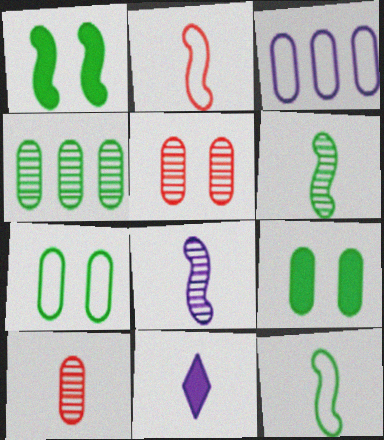[[3, 9, 10], 
[10, 11, 12]]